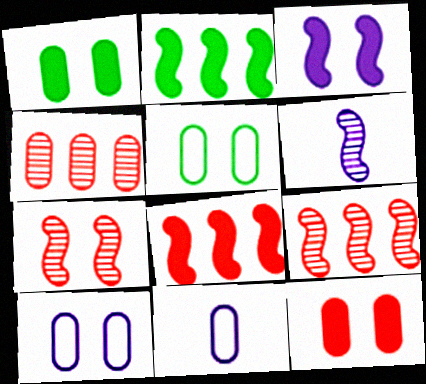[[1, 4, 11]]